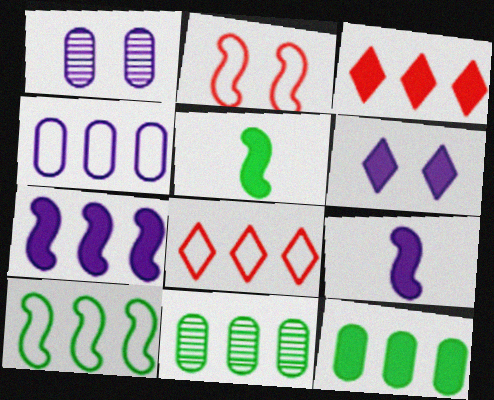[[1, 5, 8], 
[3, 7, 12], 
[4, 8, 10], 
[7, 8, 11]]